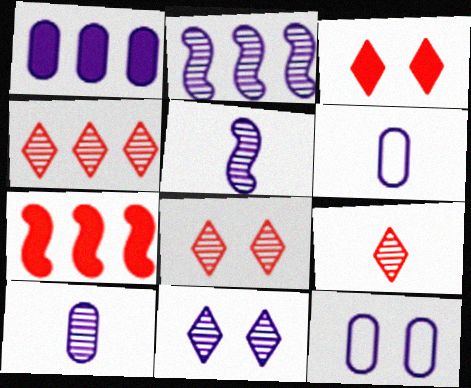[[1, 10, 12], 
[2, 10, 11], 
[4, 8, 9]]